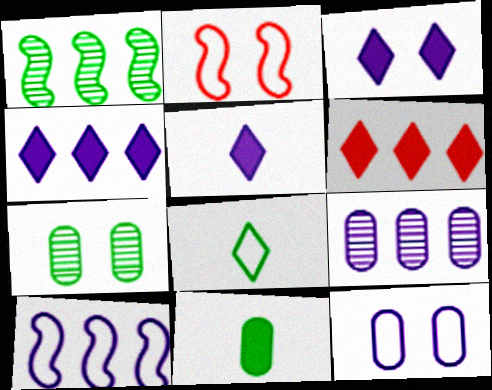[[2, 3, 7], 
[3, 4, 5], 
[4, 9, 10]]